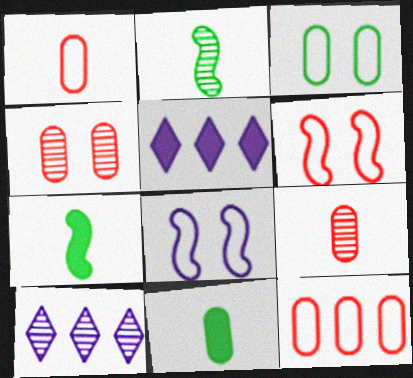[[2, 4, 10], 
[6, 10, 11]]